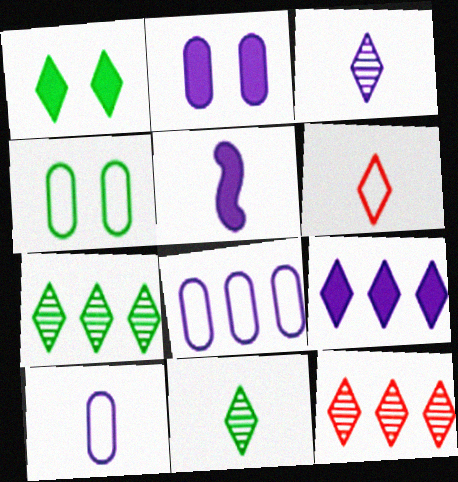[[2, 5, 9], 
[3, 5, 10], 
[4, 5, 12]]